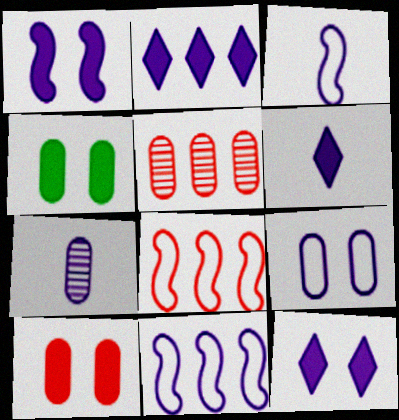[[2, 6, 12], 
[3, 6, 7], 
[7, 11, 12]]